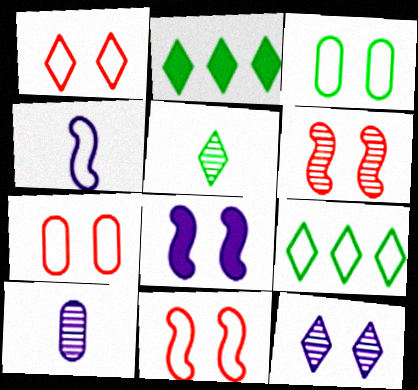[[1, 7, 11], 
[2, 10, 11], 
[4, 7, 9]]